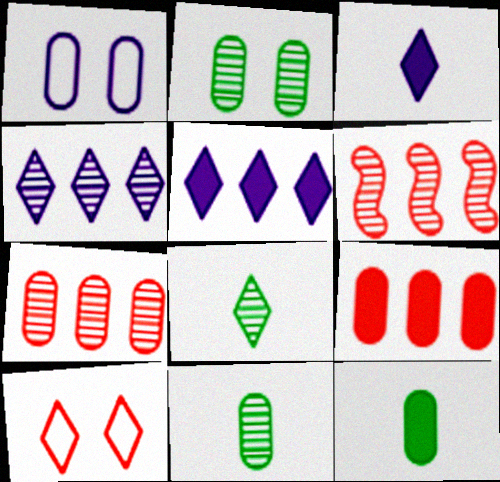[[1, 7, 12], 
[1, 9, 11], 
[5, 8, 10]]